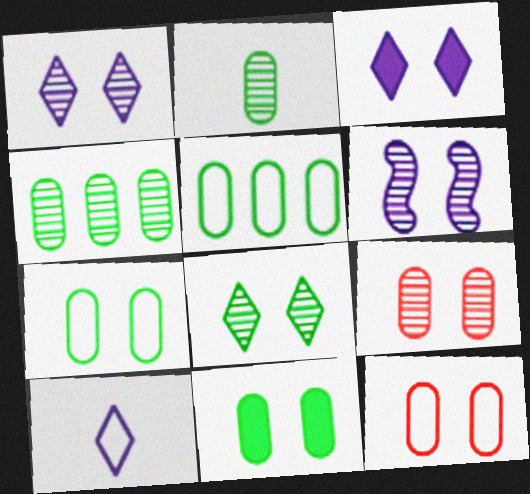[[2, 5, 11], 
[6, 8, 9]]